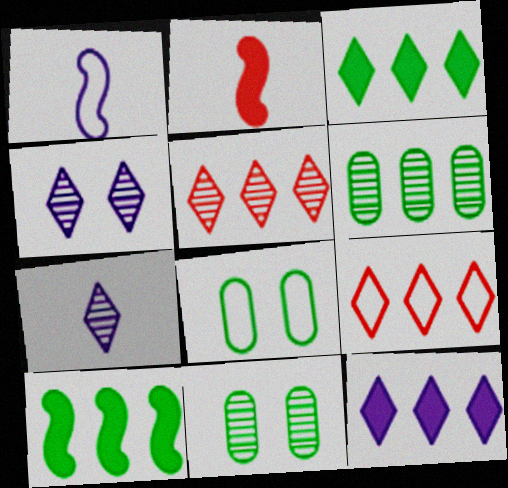[[1, 8, 9]]